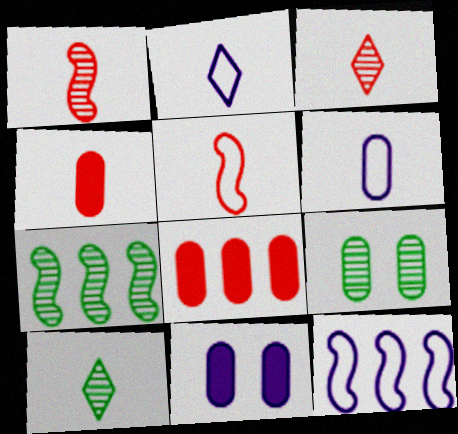[[3, 4, 5], 
[6, 8, 9], 
[7, 9, 10]]